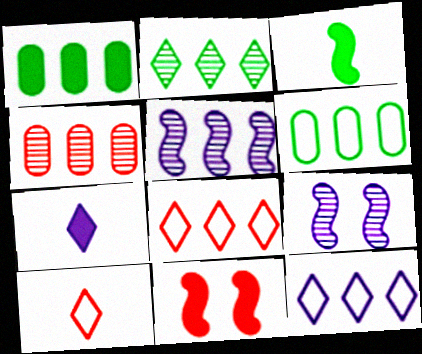[[1, 5, 8], 
[1, 7, 11], 
[1, 9, 10], 
[2, 4, 5], 
[4, 10, 11]]